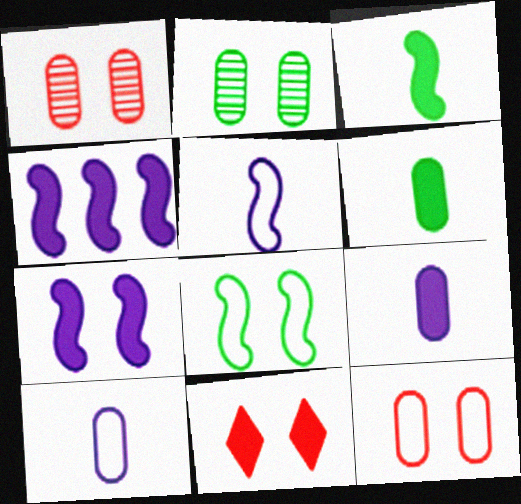[[4, 6, 11]]